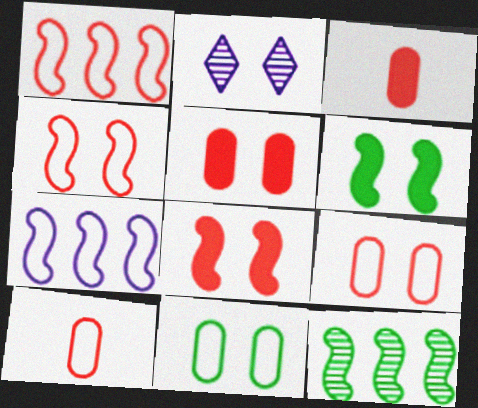[[2, 6, 9], 
[2, 8, 11]]